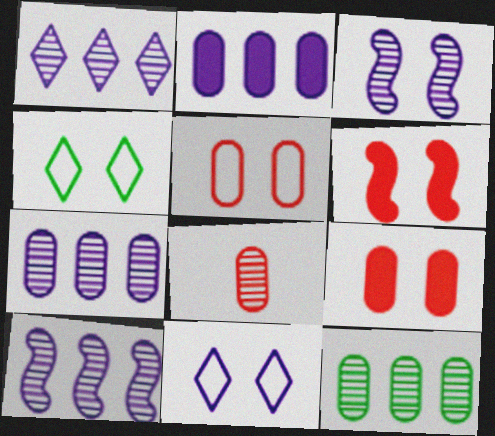[[1, 7, 10], 
[3, 4, 9]]